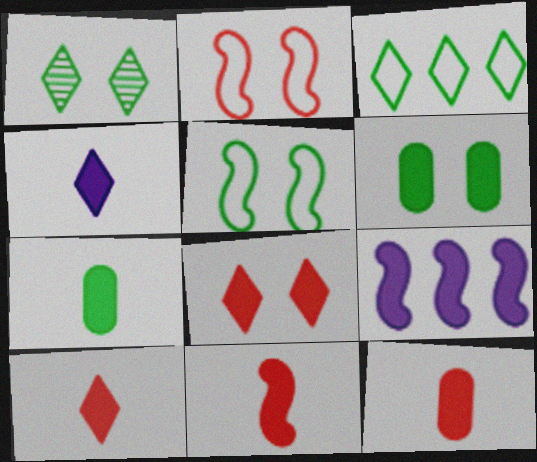[[1, 5, 6], 
[4, 7, 11], 
[6, 9, 10], 
[7, 8, 9], 
[10, 11, 12]]